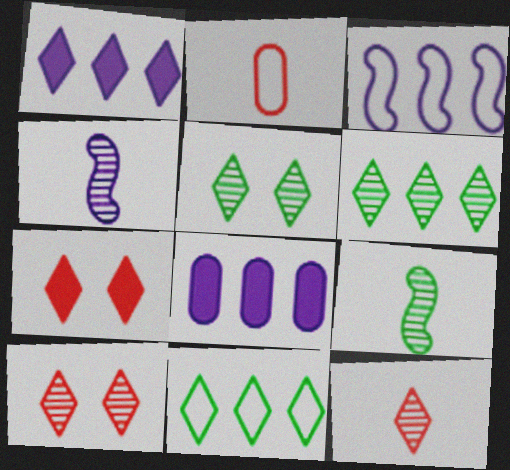[]